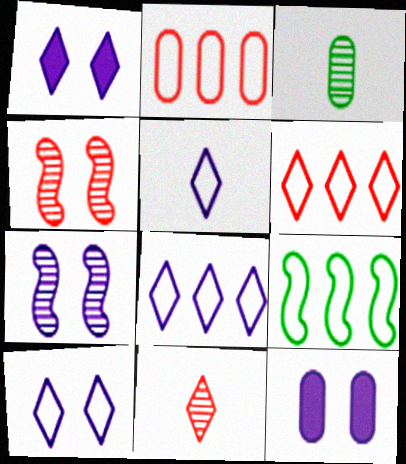[[2, 3, 12], 
[2, 8, 9], 
[5, 8, 10], 
[7, 10, 12], 
[9, 11, 12]]